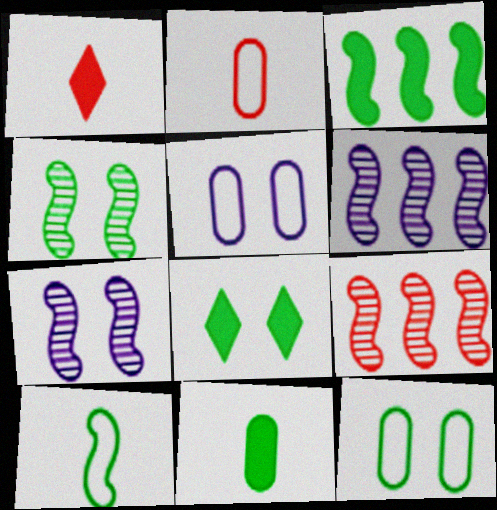[[1, 6, 12], 
[2, 6, 8], 
[3, 4, 10], 
[3, 8, 11], 
[4, 8, 12]]